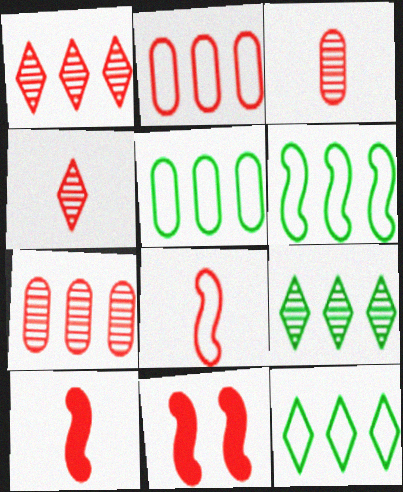[[2, 4, 11], 
[5, 6, 12]]